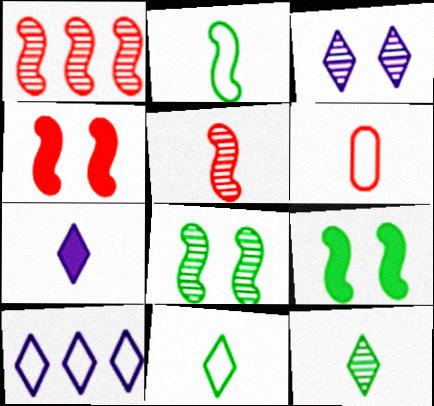[[3, 7, 10]]